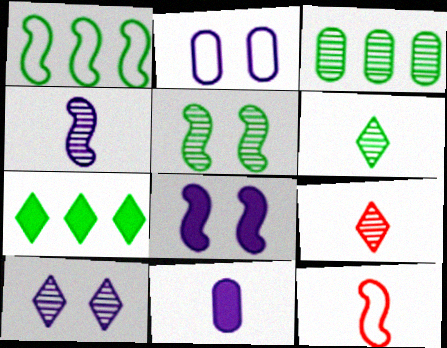[[1, 3, 7], 
[2, 8, 10], 
[3, 5, 6], 
[6, 11, 12]]